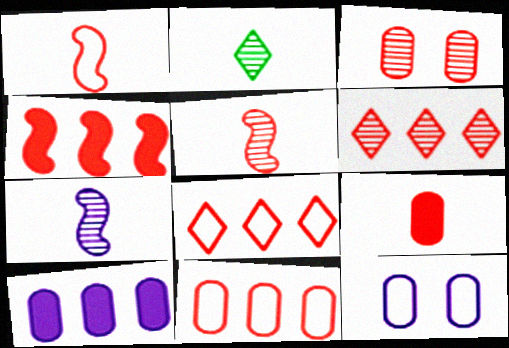[[2, 4, 12], 
[3, 5, 6], 
[3, 9, 11], 
[4, 6, 11]]